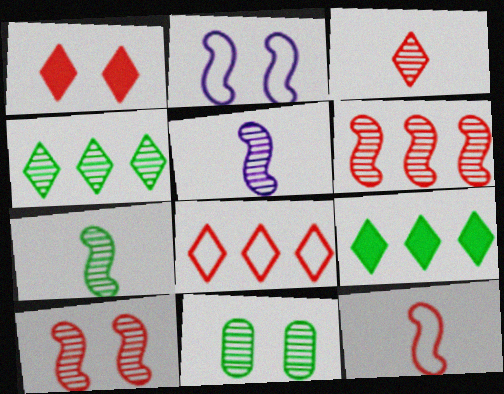[[1, 2, 11], 
[1, 3, 8], 
[4, 7, 11]]